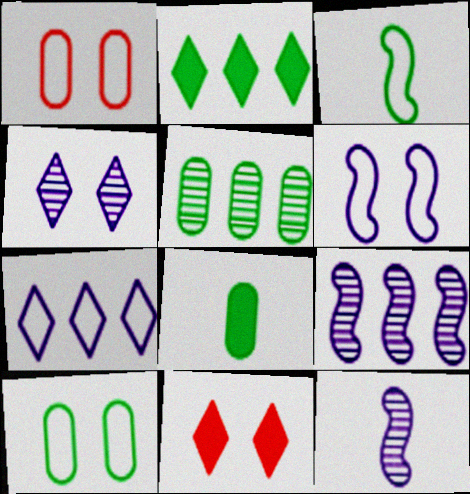[[1, 2, 12], 
[1, 3, 7], 
[5, 8, 10]]